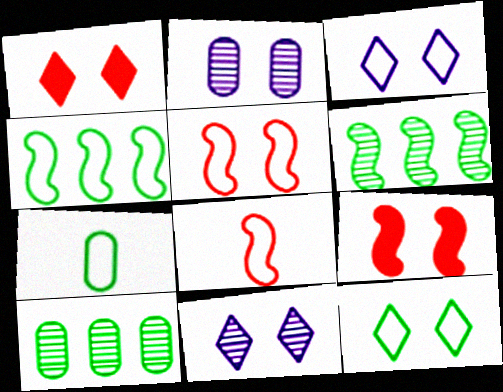[[1, 11, 12], 
[2, 9, 12], 
[4, 7, 12]]